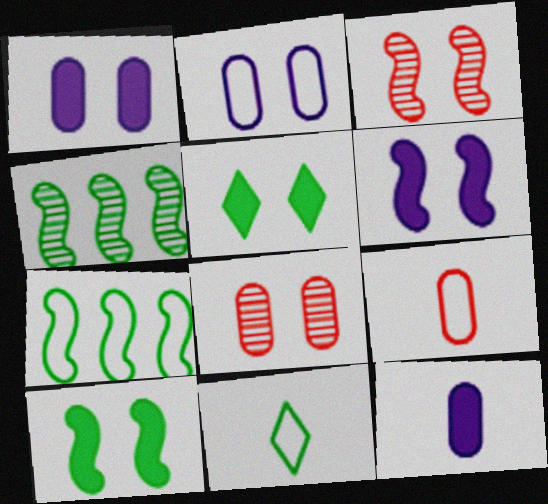[[2, 3, 5]]